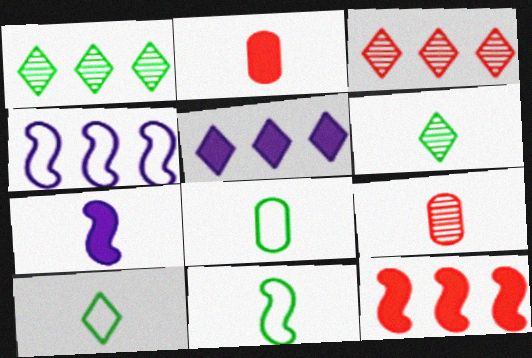[[7, 9, 10], 
[8, 10, 11]]